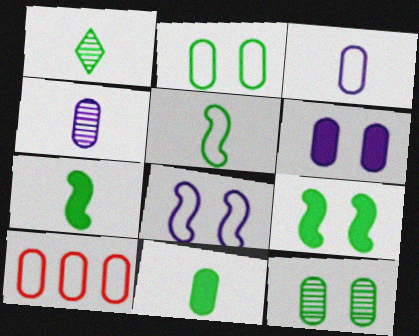[[1, 5, 11], 
[2, 3, 10]]